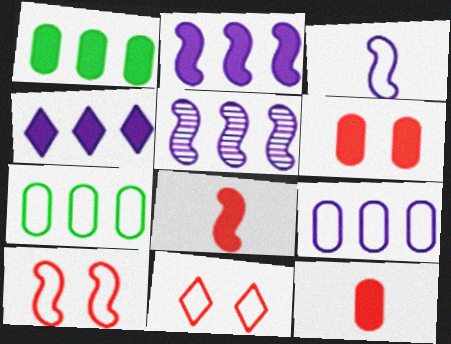[[3, 7, 11], 
[4, 5, 9]]